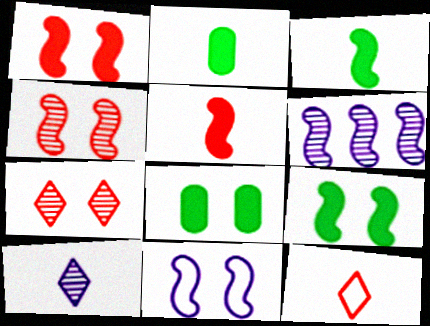[[4, 9, 11], 
[6, 8, 12], 
[7, 8, 11]]